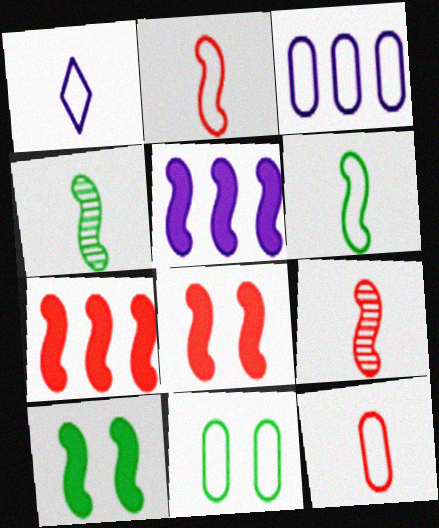[[1, 6, 12], 
[3, 11, 12]]